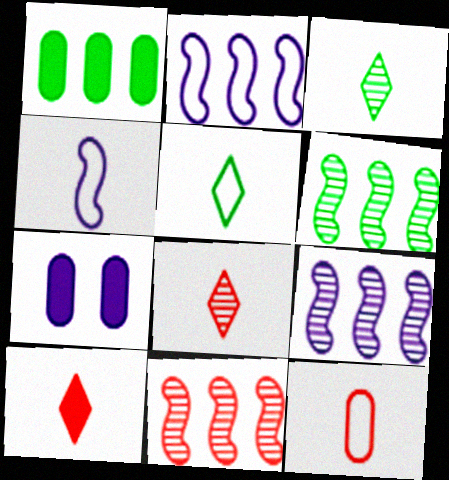[[4, 5, 12], 
[5, 7, 11], 
[6, 9, 11]]